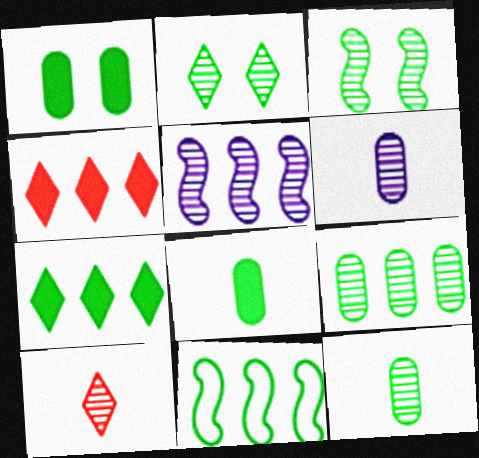[[2, 8, 11], 
[7, 9, 11]]